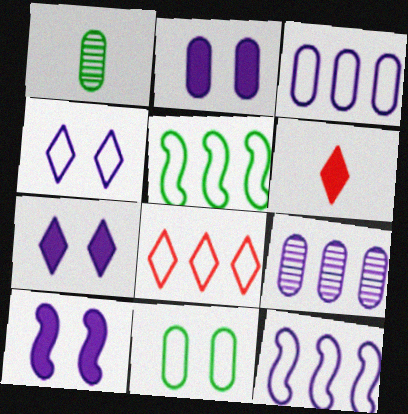[[1, 8, 10], 
[2, 7, 10], 
[3, 5, 8]]